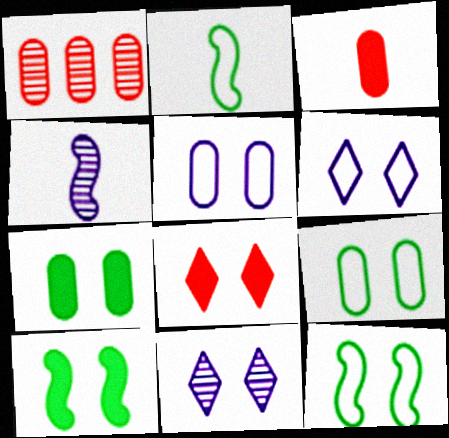[]